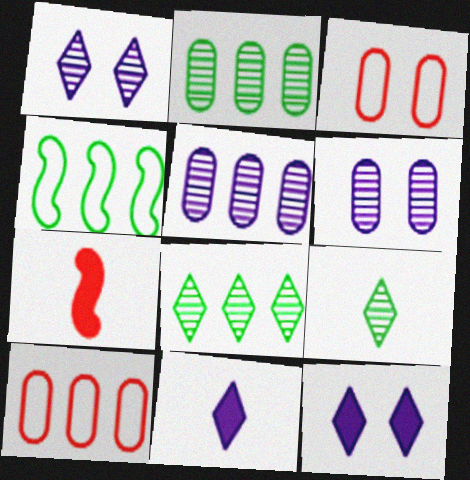[]